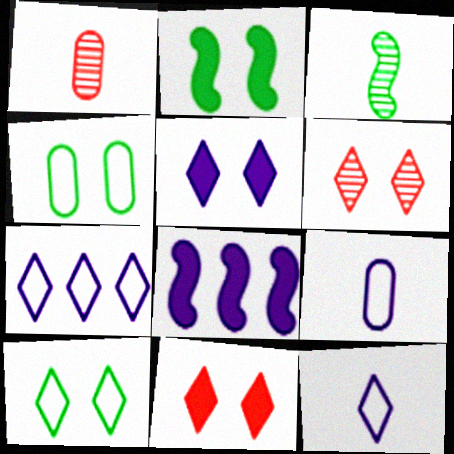[[1, 2, 7], 
[1, 8, 10], 
[5, 6, 10]]